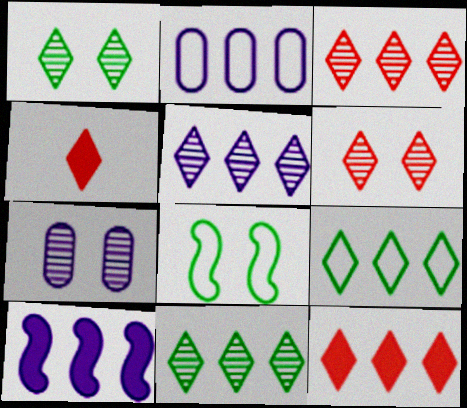[[2, 5, 10], 
[3, 5, 11], 
[5, 9, 12]]